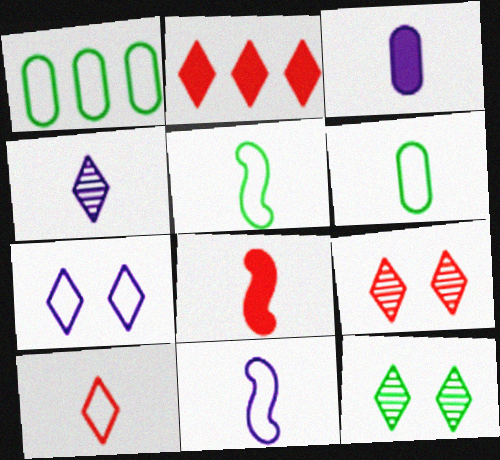[[2, 9, 10], 
[3, 4, 11], 
[4, 6, 8], 
[6, 10, 11]]